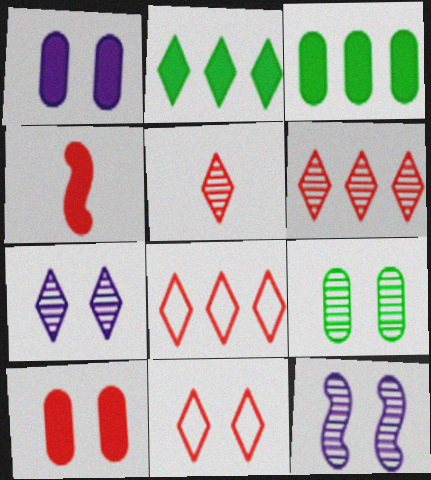[[1, 2, 4]]